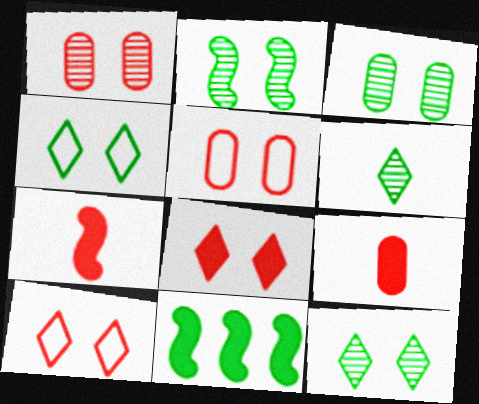[[2, 3, 12]]